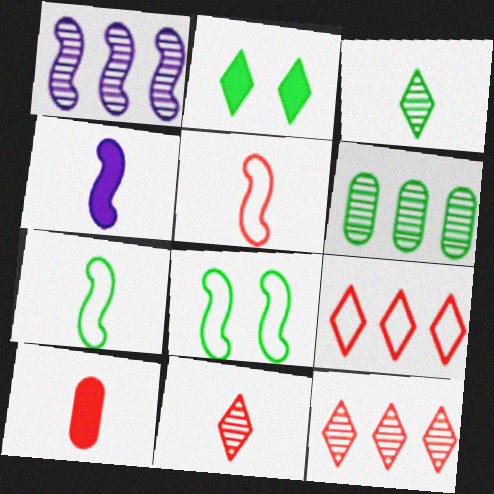[[1, 6, 12], 
[2, 6, 7], 
[5, 10, 11]]